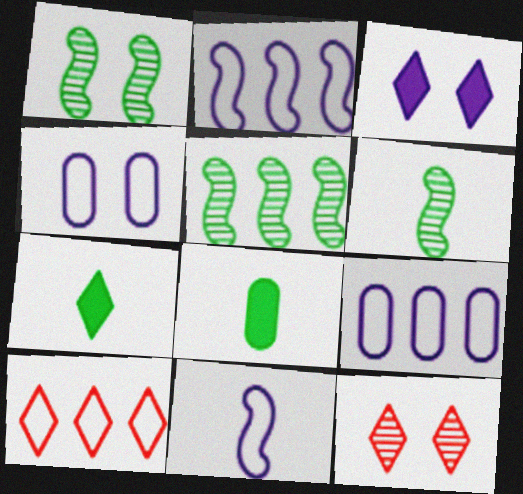[[1, 5, 6], 
[2, 8, 12]]